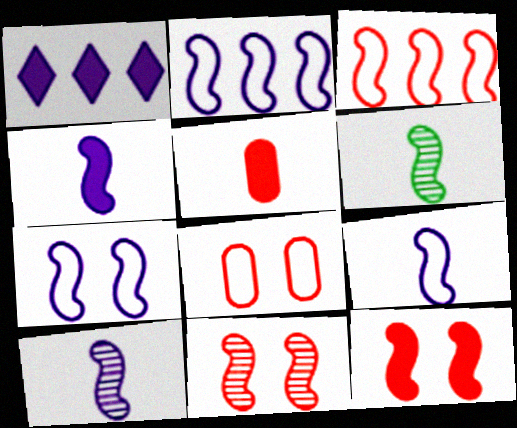[[1, 6, 8], 
[2, 6, 12], 
[2, 7, 9], 
[4, 9, 10]]